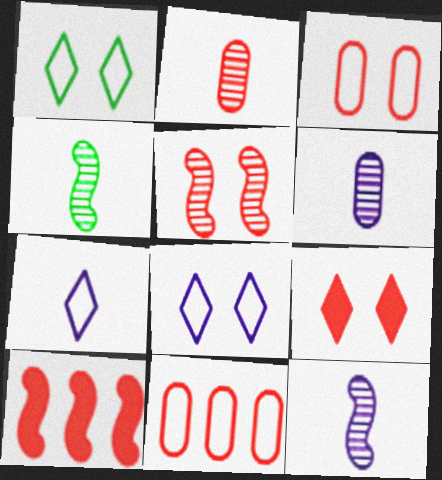[[1, 6, 10], 
[3, 5, 9]]